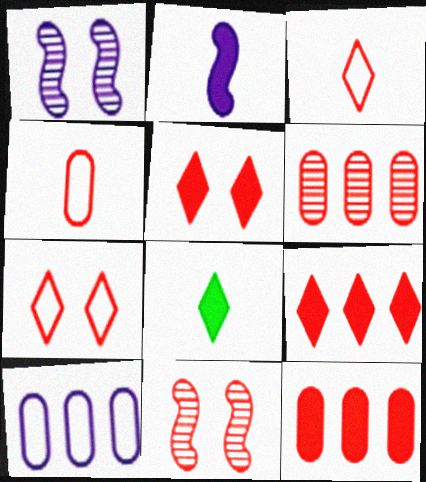[[3, 11, 12], 
[4, 9, 11], 
[8, 10, 11]]